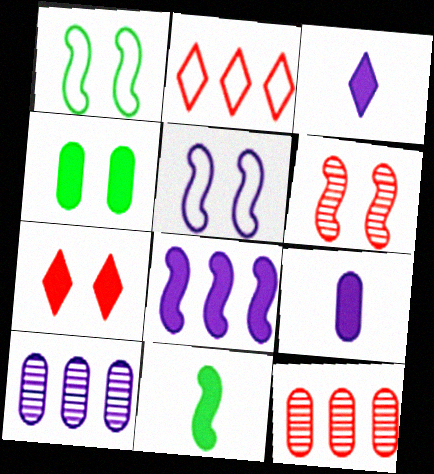[[1, 3, 12], 
[3, 5, 10]]